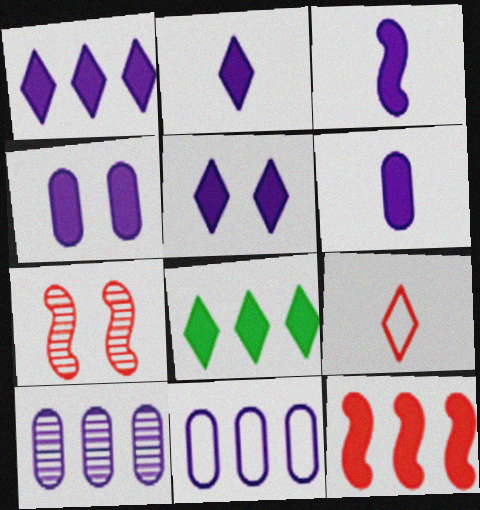[[1, 2, 5], 
[1, 3, 4], 
[2, 3, 6]]